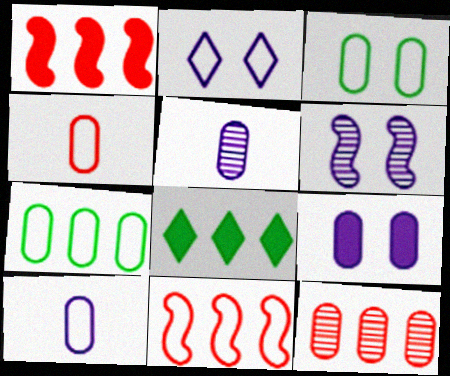[[2, 6, 9], 
[4, 6, 8]]